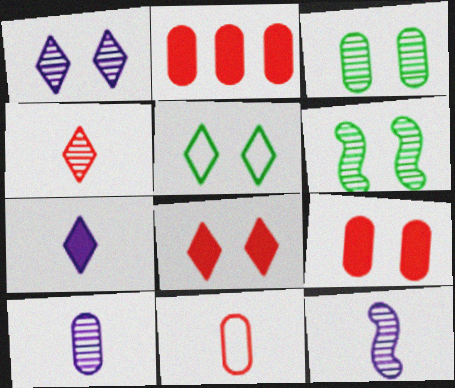[[1, 5, 8], 
[2, 5, 12]]